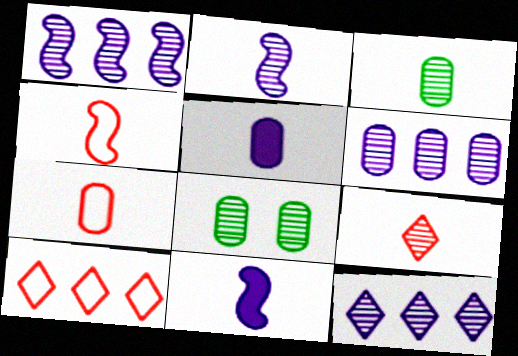[[1, 6, 12], 
[1, 8, 9], 
[2, 3, 9], 
[3, 5, 7], 
[8, 10, 11]]